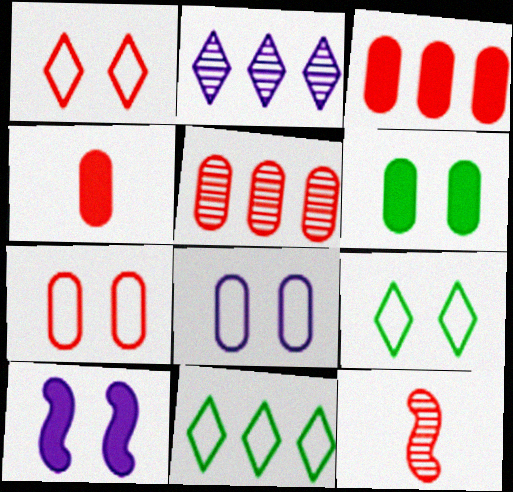[[1, 3, 12], 
[4, 5, 7]]